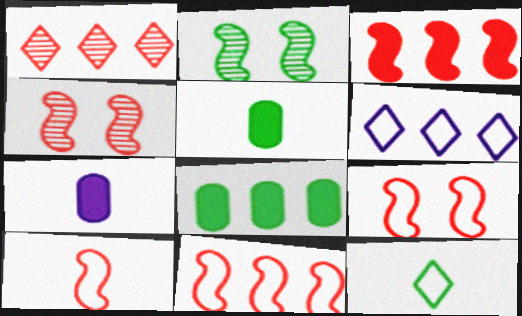[[2, 8, 12], 
[3, 4, 10], 
[4, 5, 6], 
[9, 10, 11]]